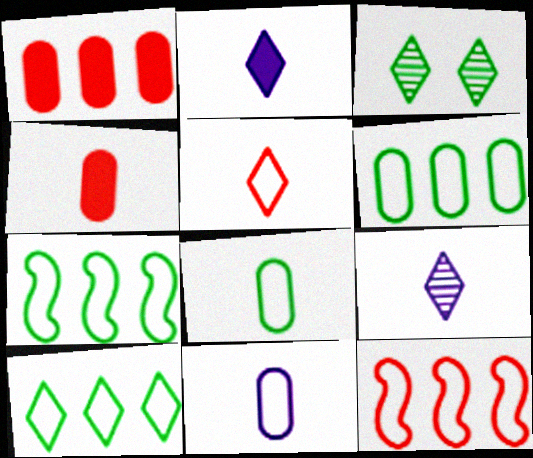[[6, 7, 10]]